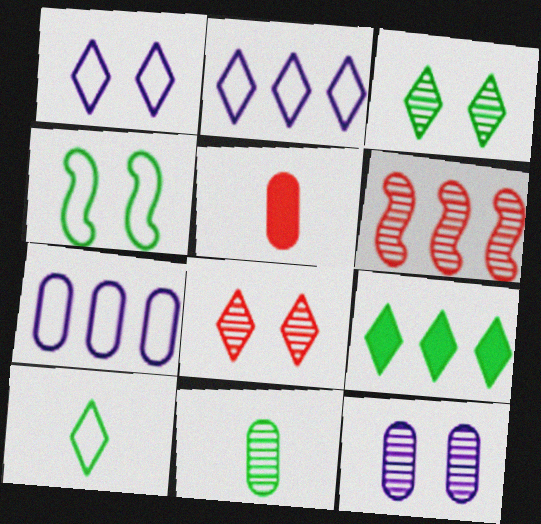[[3, 9, 10], 
[4, 9, 11], 
[6, 7, 9]]